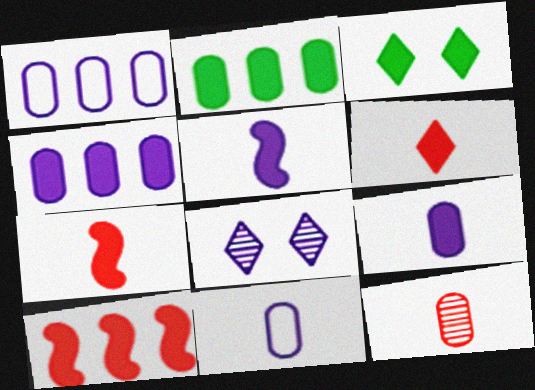[[1, 5, 8], 
[3, 4, 7], 
[3, 9, 10]]